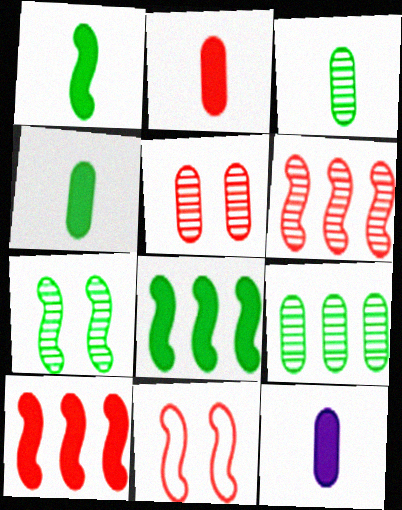[[2, 4, 12]]